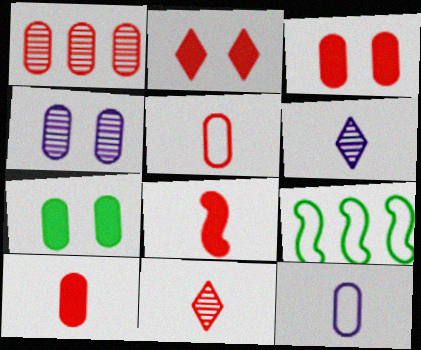[[1, 3, 5], 
[1, 7, 12], 
[3, 6, 9], 
[5, 8, 11]]